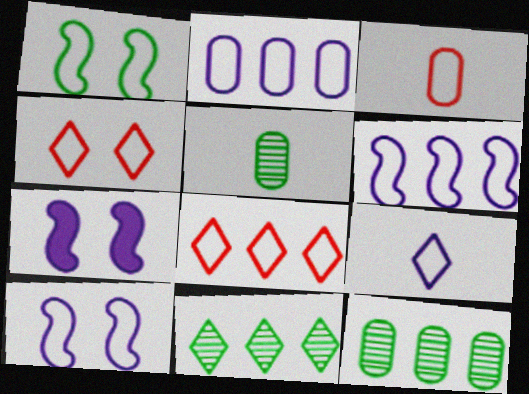[[2, 9, 10], 
[3, 7, 11], 
[5, 7, 8]]